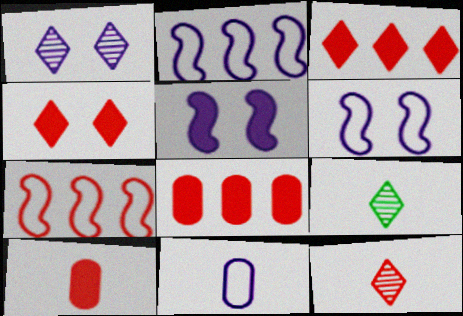[[6, 8, 9]]